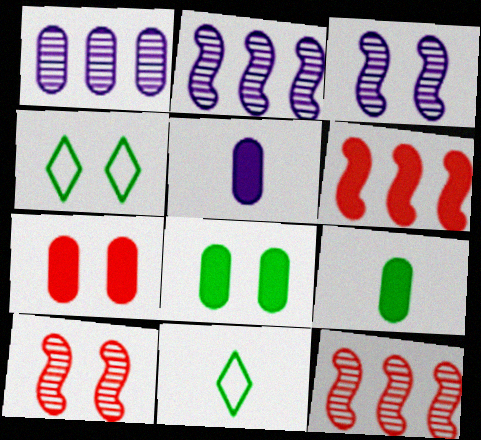[[2, 7, 11], 
[3, 4, 7], 
[4, 5, 12]]